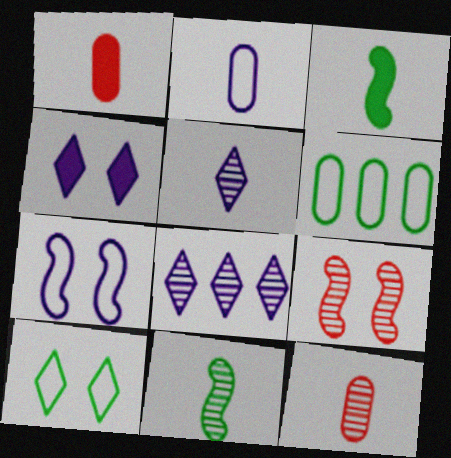[[5, 11, 12]]